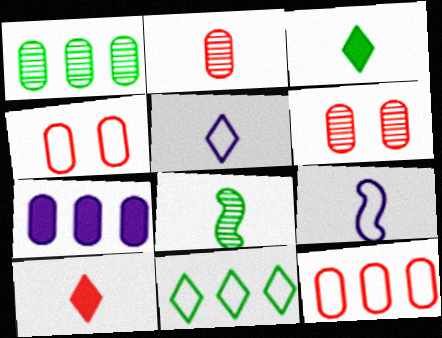[[1, 7, 12], 
[2, 3, 9], 
[4, 9, 11]]